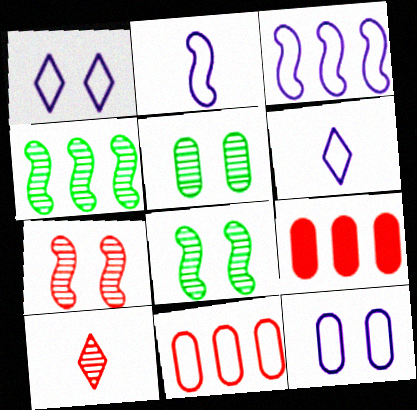[[3, 6, 12], 
[6, 8, 9]]